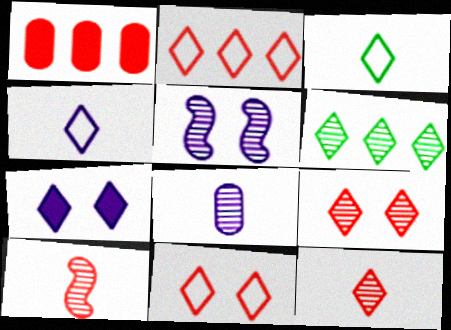[[1, 3, 5], 
[1, 10, 11]]